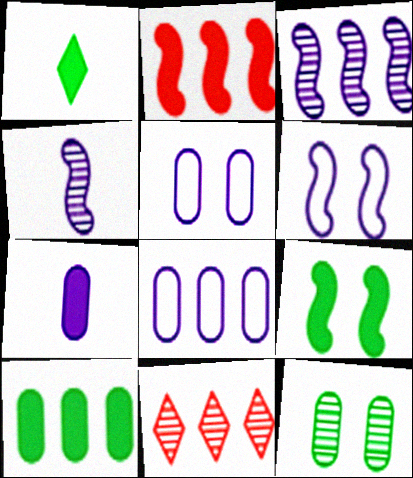[[1, 9, 10], 
[4, 11, 12]]